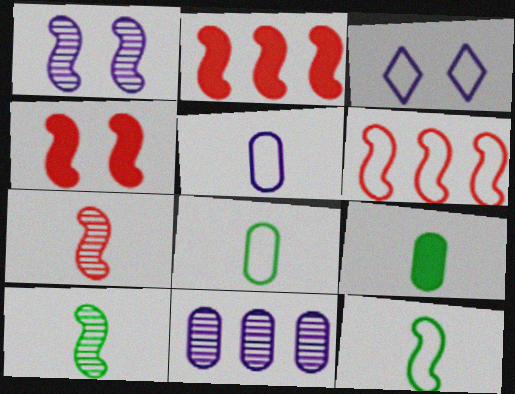[[1, 2, 12], 
[3, 6, 8], 
[4, 6, 7]]